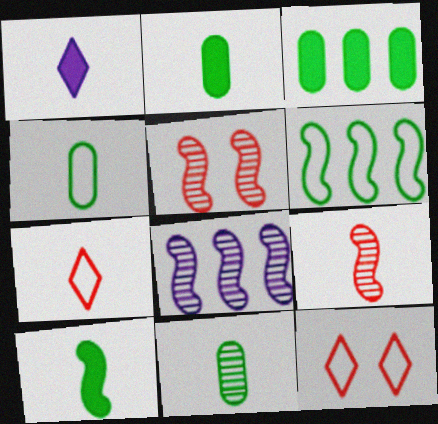[[1, 4, 9], 
[2, 4, 11], 
[2, 8, 12]]